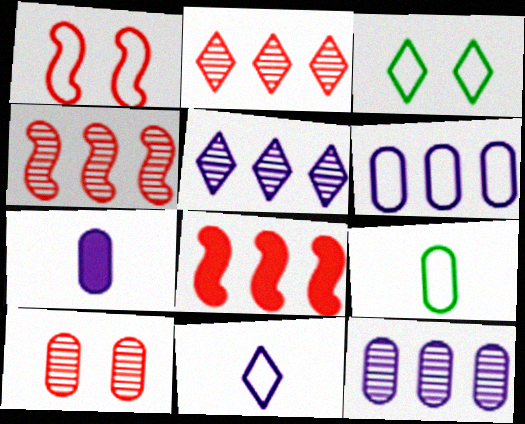[[3, 4, 7]]